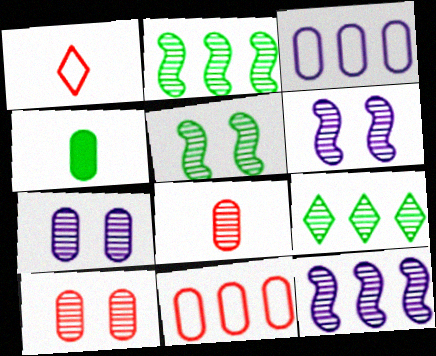[[3, 4, 10], 
[4, 7, 11], 
[6, 8, 9]]